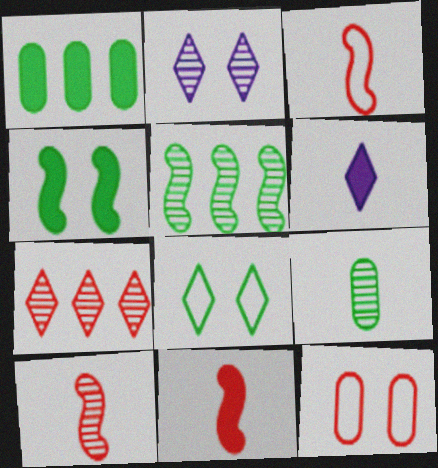[[1, 2, 3], 
[2, 4, 12], 
[3, 6, 9], 
[3, 10, 11], 
[5, 6, 12], 
[6, 7, 8], 
[7, 11, 12]]